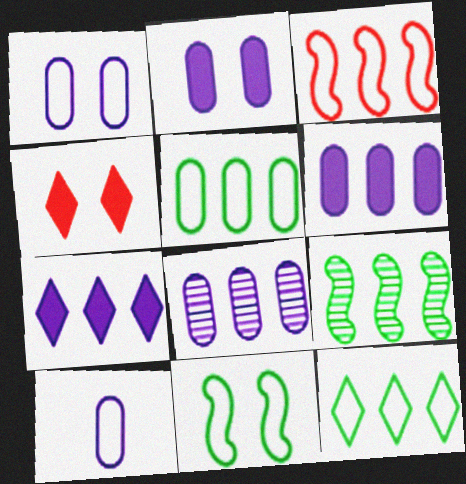[[2, 8, 10], 
[4, 9, 10]]